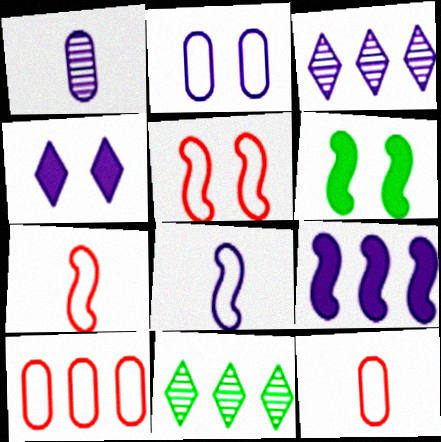[[3, 6, 12], 
[9, 10, 11]]